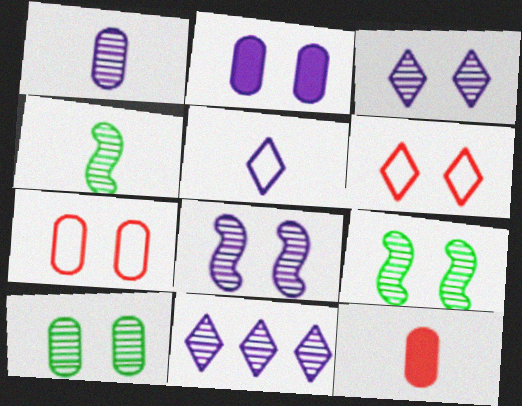[[1, 8, 11], 
[2, 6, 9], 
[2, 7, 10], 
[4, 5, 12]]